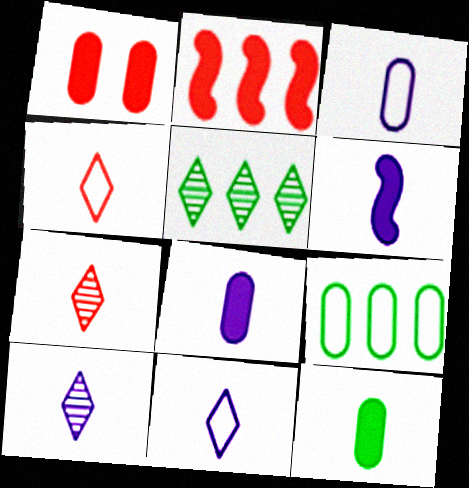[[3, 6, 10]]